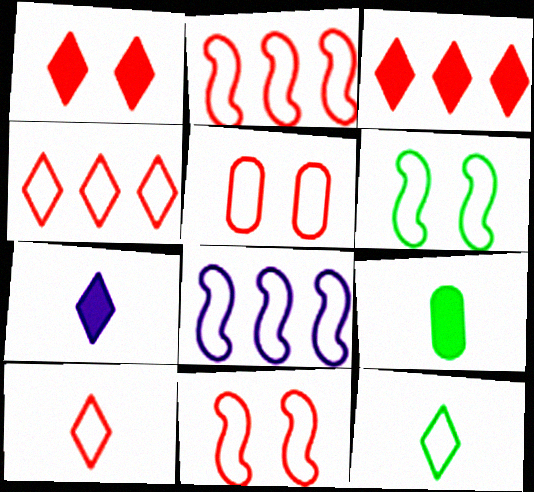[[2, 5, 10], 
[5, 8, 12]]